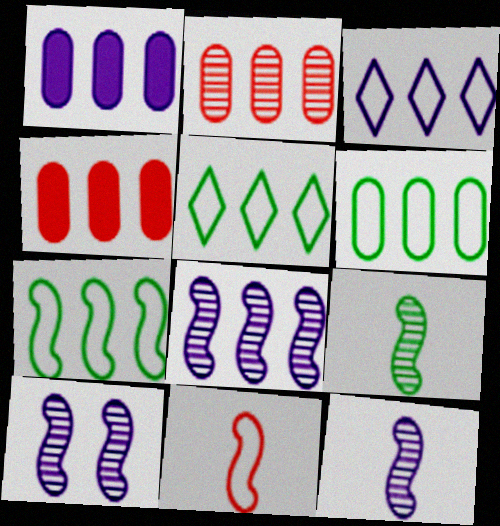[[1, 2, 6], 
[1, 3, 8], 
[4, 5, 8], 
[5, 6, 7], 
[8, 10, 12]]